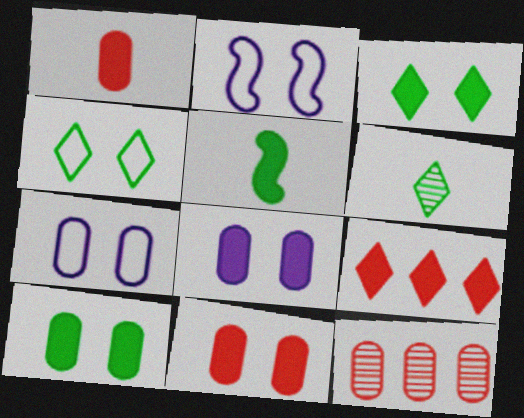[[5, 8, 9], 
[8, 10, 11]]